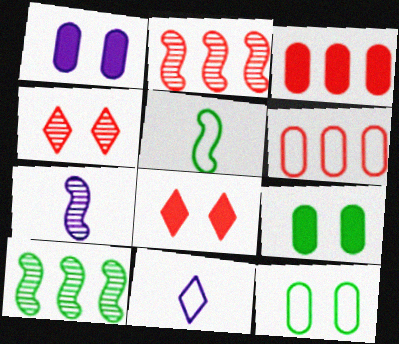[[2, 9, 11]]